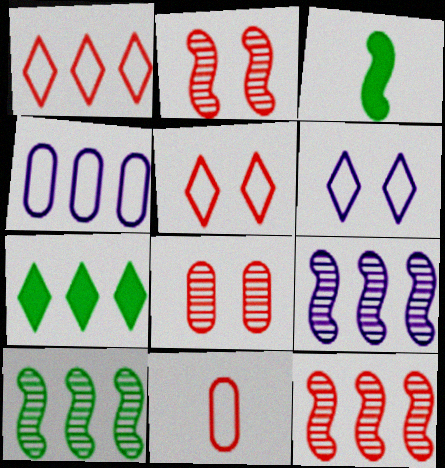[[4, 7, 12], 
[9, 10, 12]]